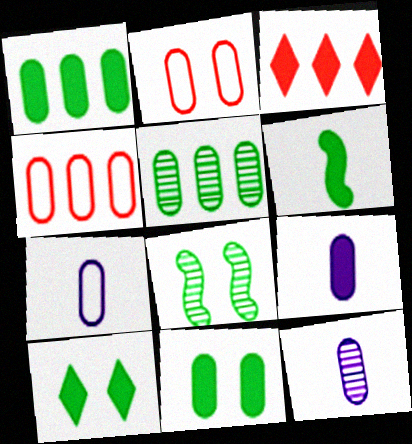[[1, 2, 12], 
[1, 6, 10], 
[2, 5, 9], 
[3, 7, 8], 
[4, 11, 12], 
[7, 9, 12]]